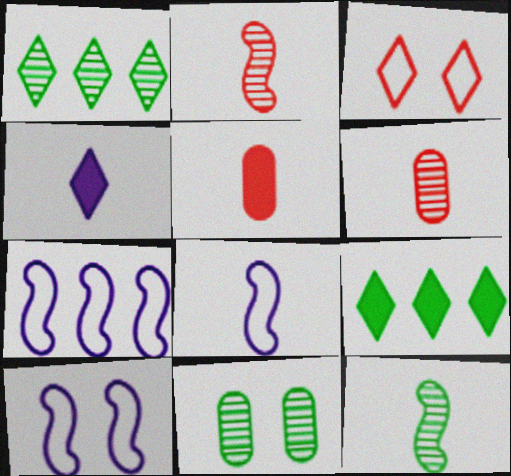[[1, 3, 4], 
[1, 5, 10], 
[1, 11, 12], 
[6, 9, 10], 
[7, 8, 10]]